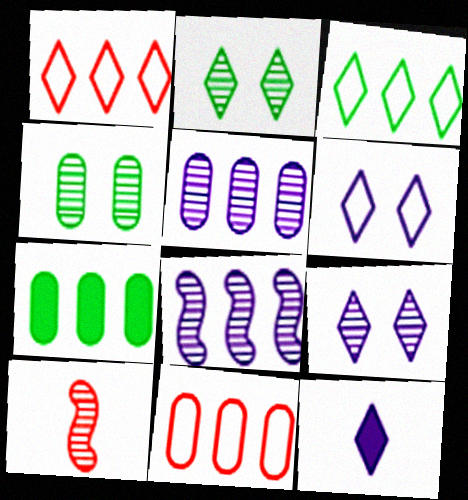[[1, 2, 12], 
[1, 7, 8], 
[2, 5, 10], 
[5, 7, 11], 
[6, 7, 10]]